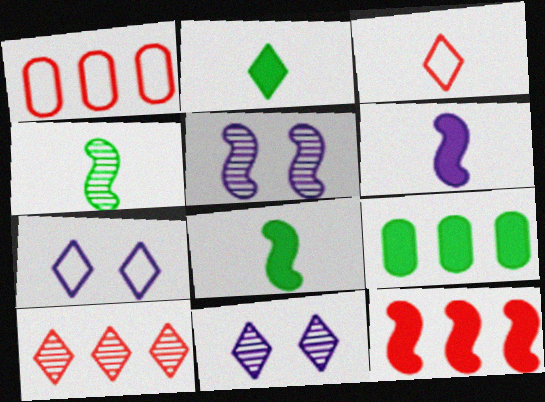[[1, 2, 5], 
[1, 8, 11], 
[1, 10, 12], 
[2, 7, 10], 
[3, 5, 9]]